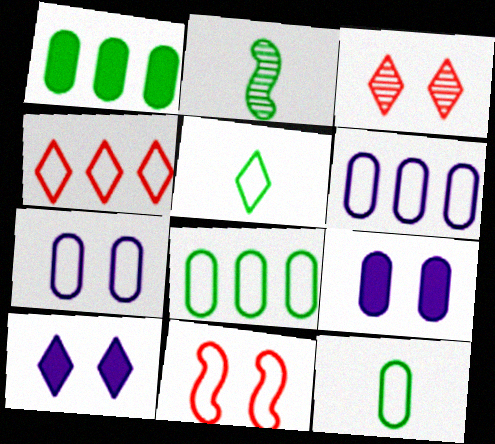[[2, 4, 9], 
[5, 6, 11]]